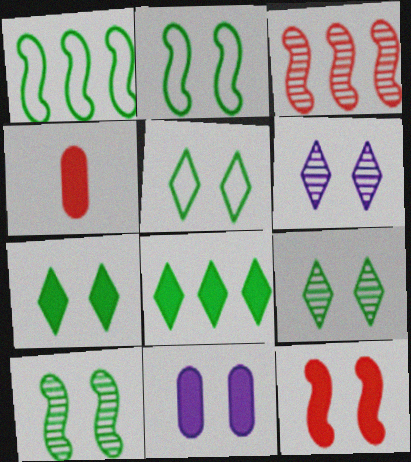[[1, 4, 6], 
[5, 7, 9], 
[7, 11, 12]]